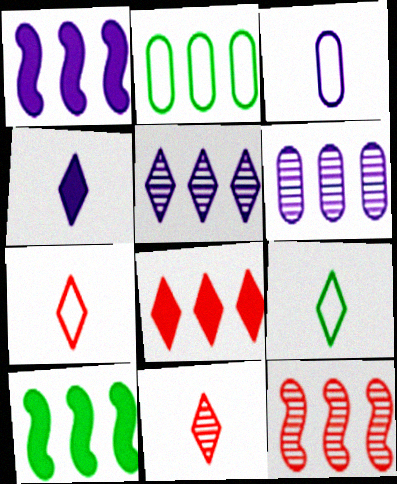[[4, 9, 11]]